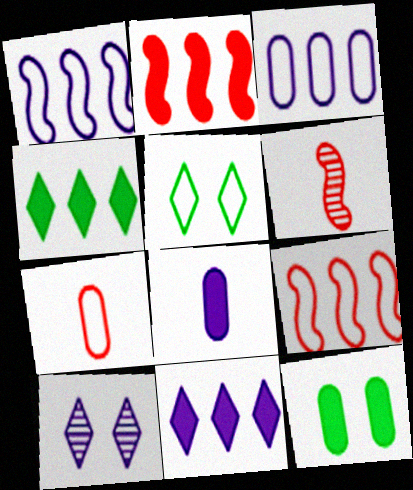[[1, 5, 7], 
[1, 8, 10]]